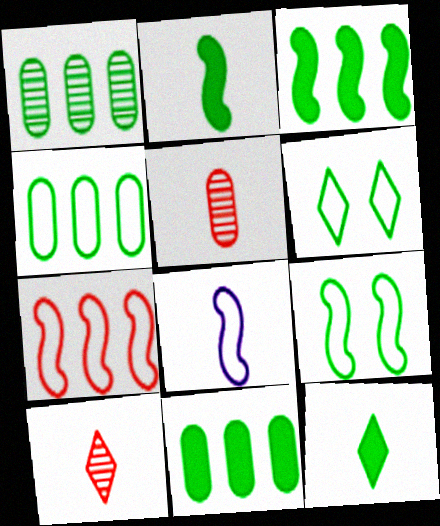[[1, 2, 6], 
[1, 4, 11], 
[1, 9, 12], 
[5, 8, 12], 
[7, 8, 9]]